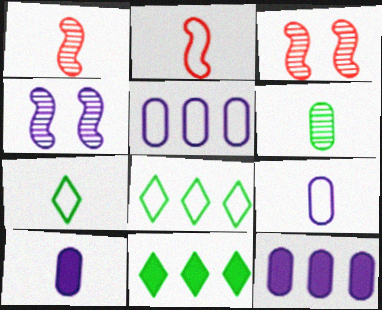[[1, 7, 10], 
[2, 7, 9], 
[3, 7, 12], 
[3, 8, 10], 
[3, 9, 11]]